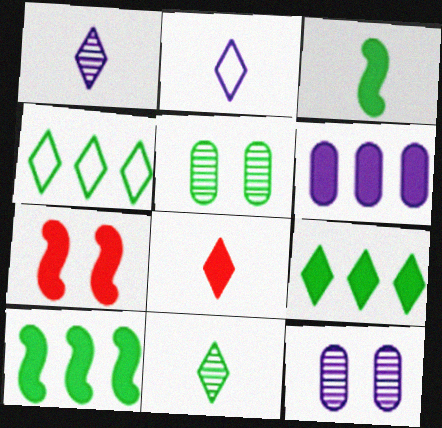[[2, 8, 11], 
[3, 4, 5]]